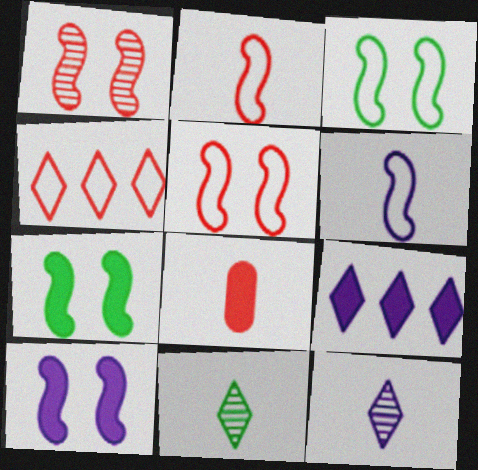[[1, 3, 10], 
[1, 4, 8], 
[6, 8, 11], 
[7, 8, 9]]